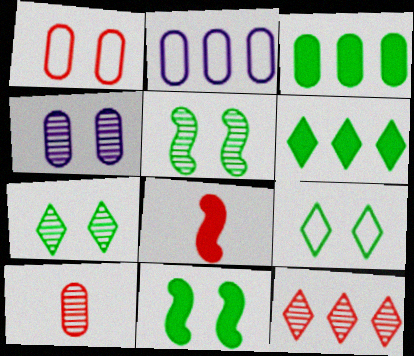[[1, 8, 12], 
[2, 7, 8]]